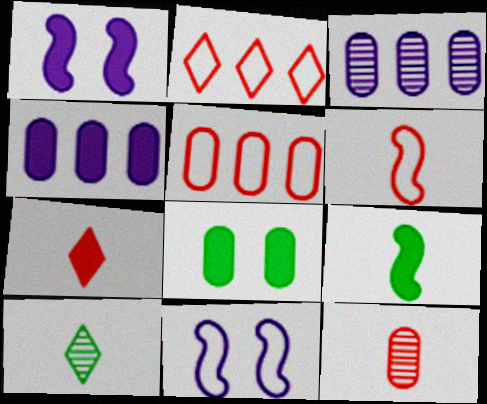[[1, 5, 10], 
[6, 7, 12]]